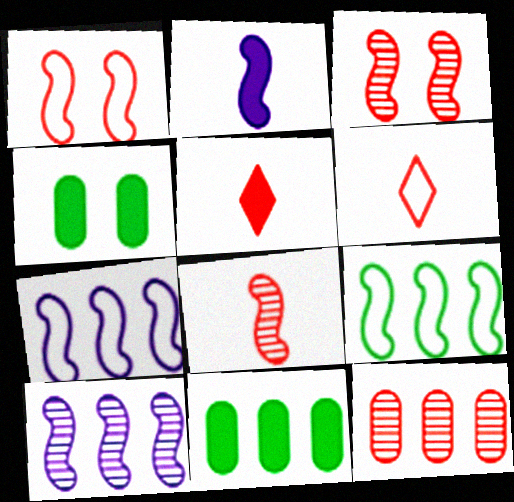[[1, 5, 12], 
[2, 3, 9], 
[4, 6, 10]]